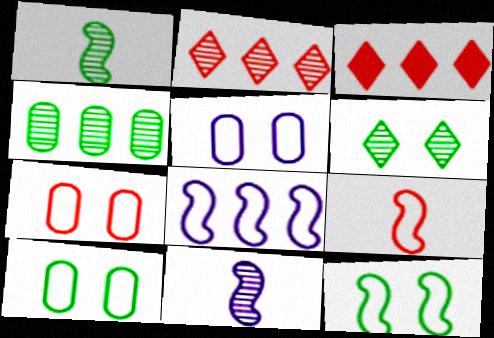[[1, 3, 5], 
[1, 4, 6], 
[3, 4, 8], 
[3, 10, 11], 
[5, 7, 10], 
[8, 9, 12]]